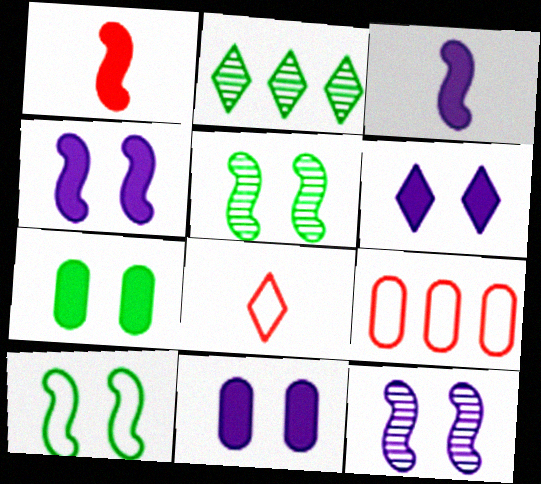[[2, 6, 8], 
[4, 6, 11]]